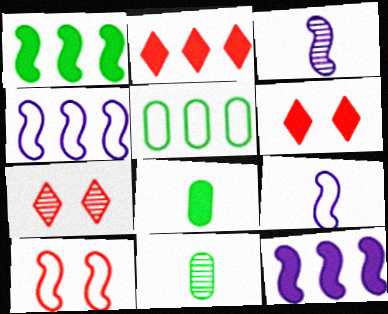[[1, 3, 10], 
[3, 5, 6], 
[4, 6, 11], 
[4, 7, 8], 
[6, 8, 12]]